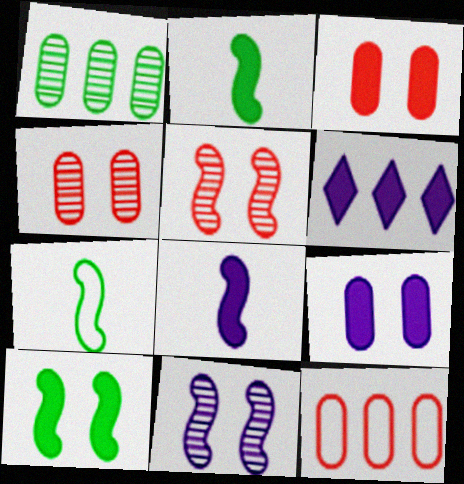[[2, 3, 6], 
[4, 6, 7], 
[6, 8, 9]]